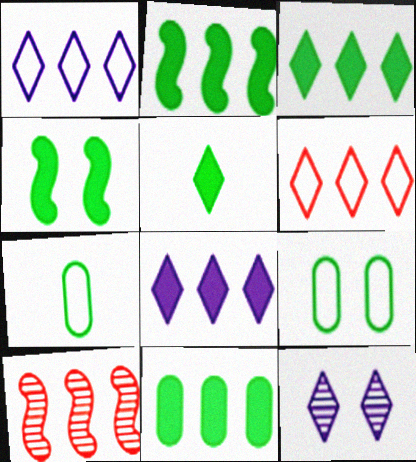[[1, 10, 11], 
[2, 3, 11], 
[4, 5, 11], 
[5, 6, 12]]